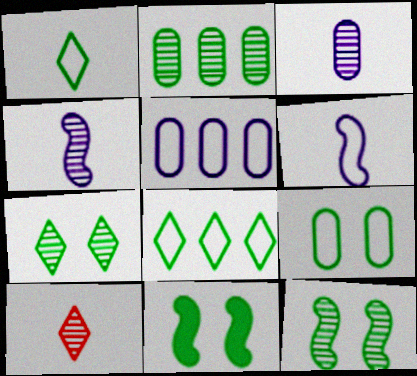[[1, 2, 11], 
[5, 10, 11], 
[7, 9, 11]]